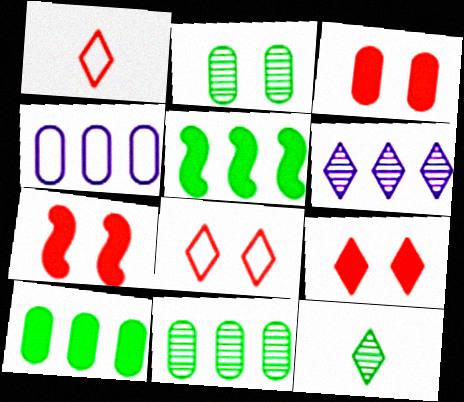[[3, 7, 9], 
[4, 7, 12]]